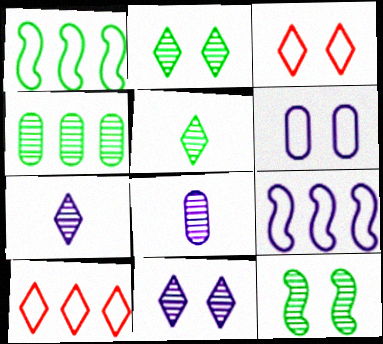[[4, 5, 12]]